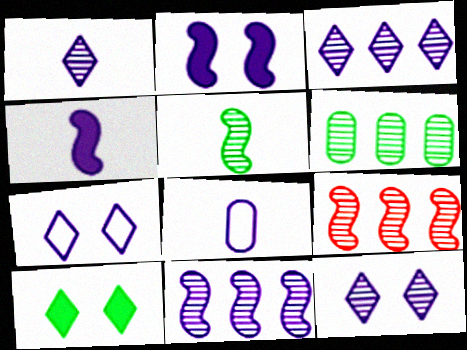[[1, 3, 12], 
[1, 4, 8], 
[2, 3, 8], 
[3, 6, 9], 
[8, 9, 10]]